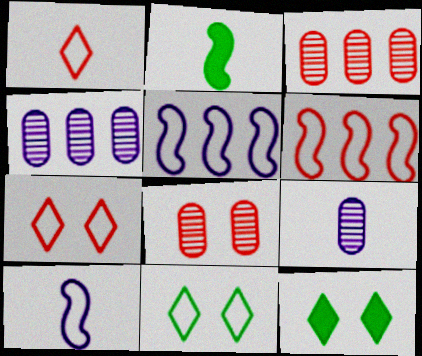[[1, 2, 9], 
[2, 4, 7], 
[3, 10, 12], 
[6, 9, 12]]